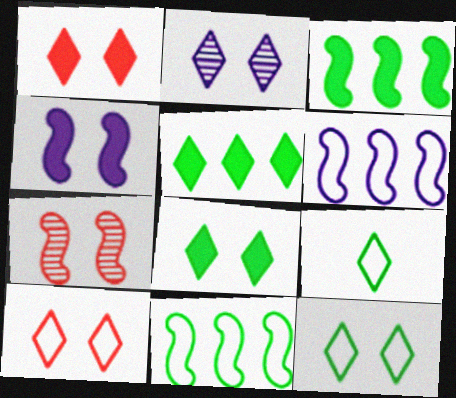[[1, 2, 12], 
[2, 8, 10]]